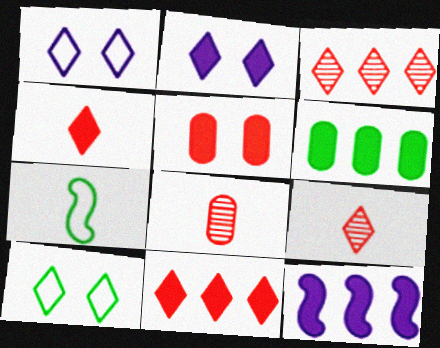[[6, 11, 12], 
[8, 10, 12]]